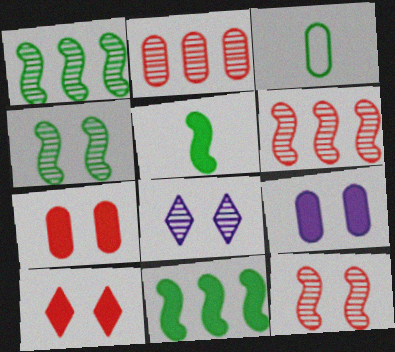[[2, 3, 9]]